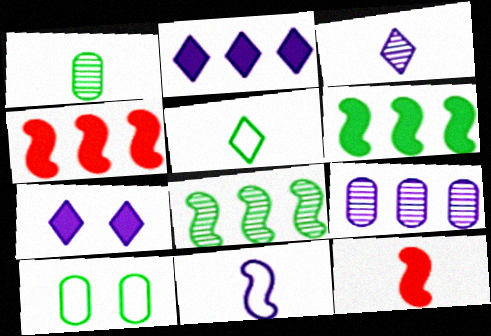[[3, 4, 10], 
[7, 9, 11]]